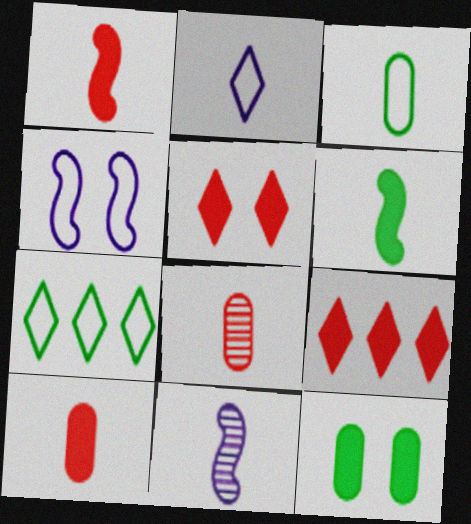[[2, 6, 8]]